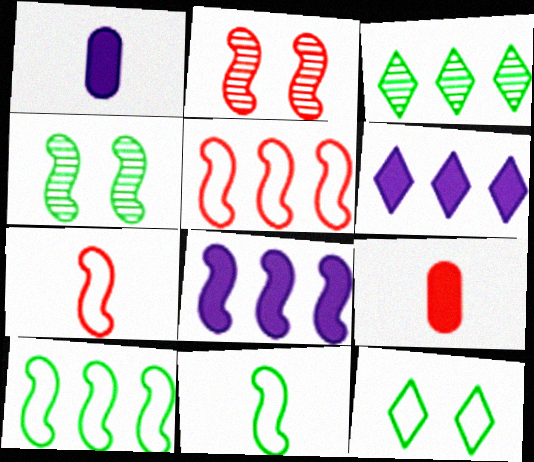[[2, 8, 11], 
[4, 7, 8]]